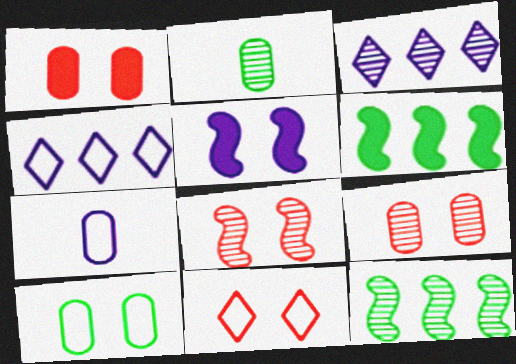[[1, 8, 11], 
[2, 3, 8], 
[3, 5, 7]]